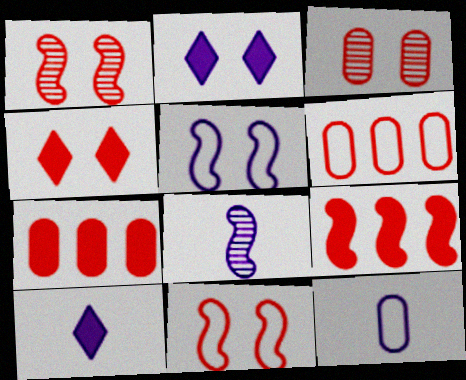[[3, 4, 11], 
[8, 10, 12]]